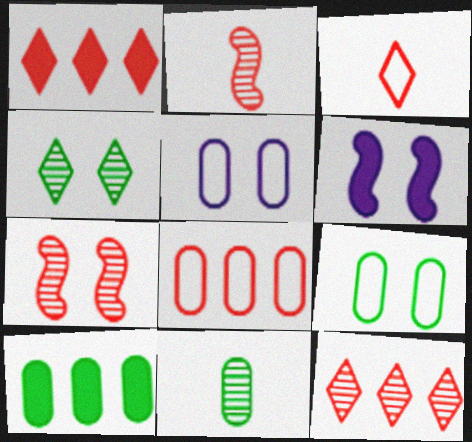[[9, 10, 11]]